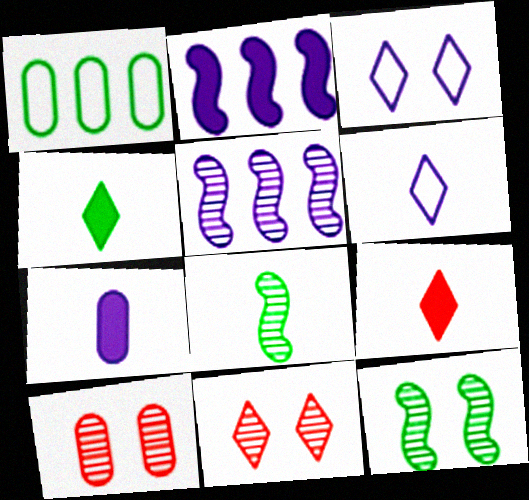[[1, 4, 12], 
[1, 7, 10], 
[3, 5, 7]]